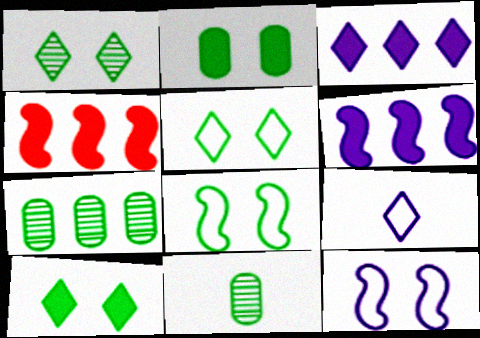[[1, 2, 8], 
[1, 5, 10]]